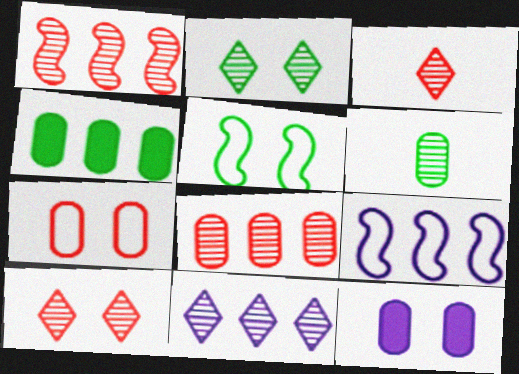[[2, 3, 11], 
[5, 10, 12]]